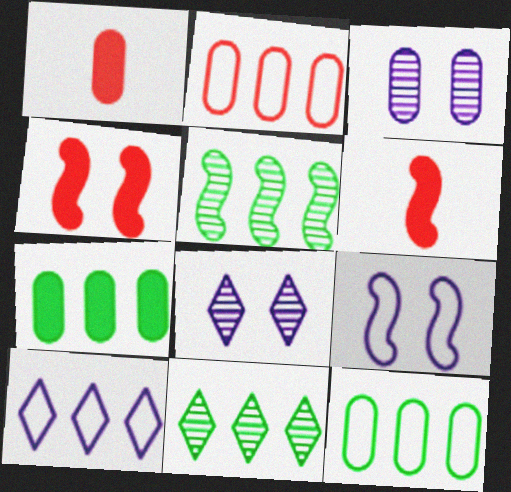[[1, 3, 12], 
[1, 9, 11], 
[5, 6, 9], 
[6, 8, 12]]